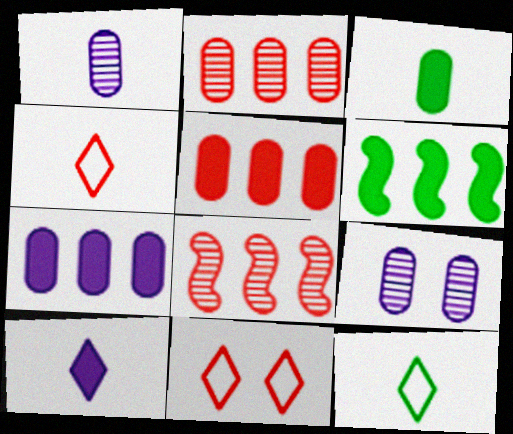[[1, 6, 11], 
[4, 6, 9]]